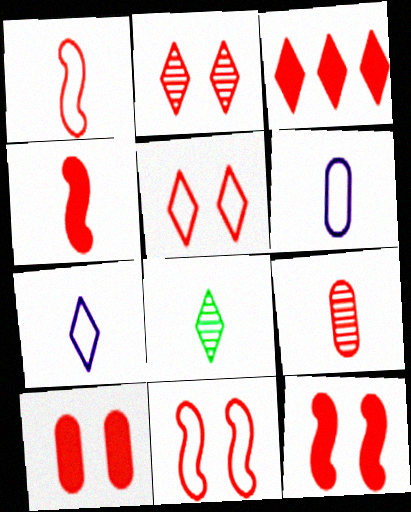[[2, 10, 11], 
[3, 4, 10], 
[3, 9, 11], 
[4, 6, 8]]